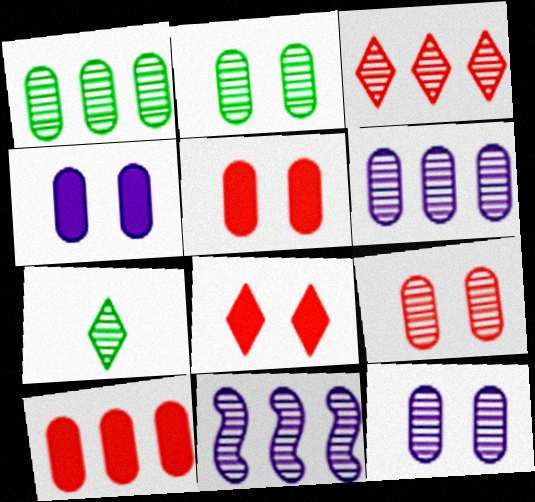[[1, 3, 11], 
[2, 9, 12], 
[7, 9, 11]]